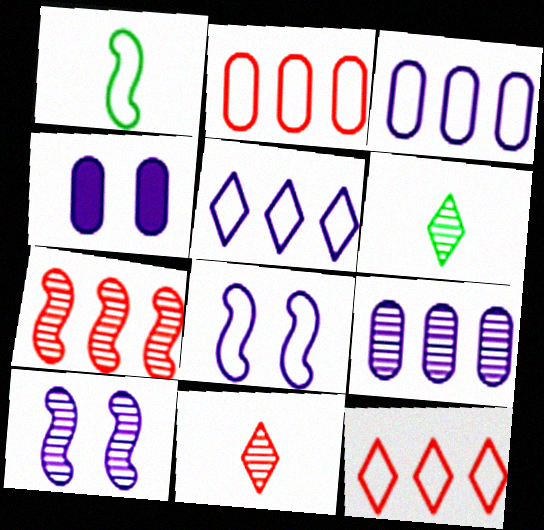[]